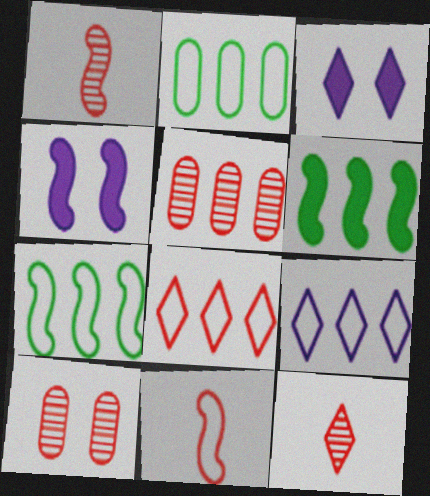[[1, 2, 3], 
[1, 4, 7], 
[2, 4, 12], 
[5, 6, 9]]